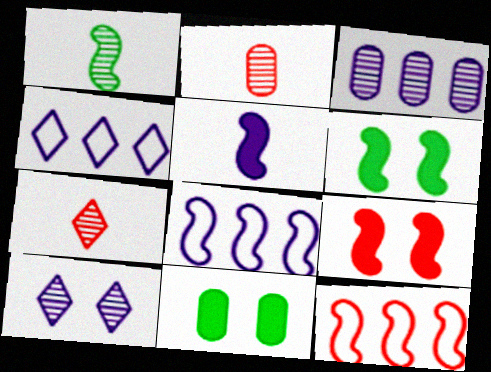[[1, 8, 9], 
[2, 4, 6], 
[7, 8, 11]]